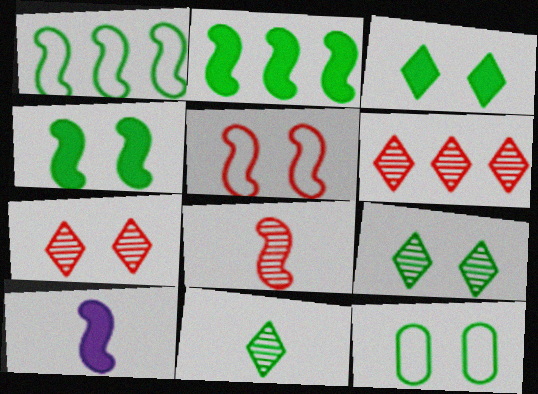[[2, 11, 12], 
[4, 9, 12], 
[6, 10, 12]]